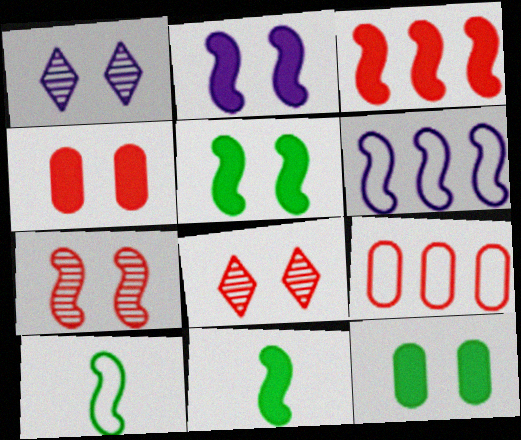[[1, 9, 11], 
[2, 3, 11], 
[6, 7, 11]]